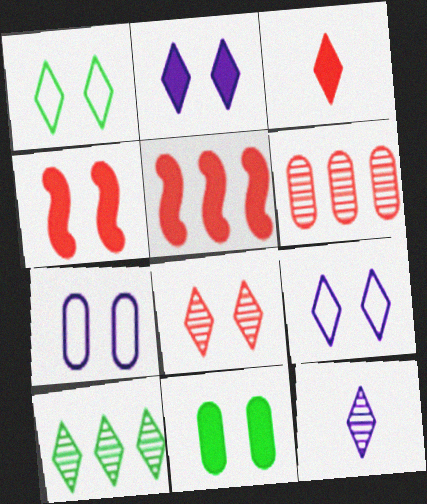[[1, 2, 8], 
[2, 4, 11], 
[3, 9, 10], 
[8, 10, 12]]